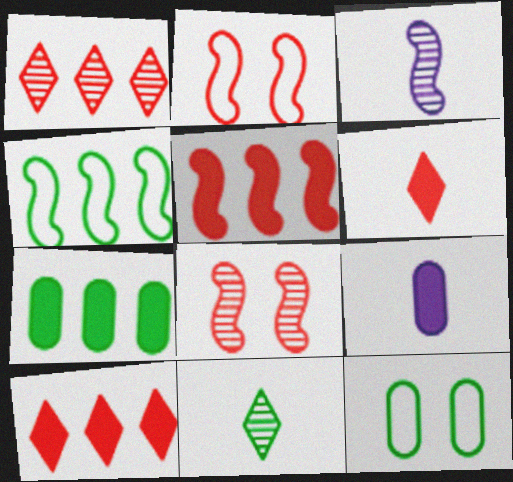[[3, 10, 12]]